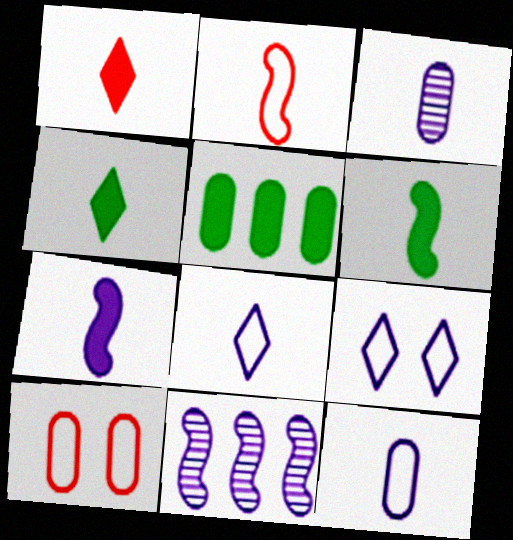[[2, 3, 4], 
[3, 5, 10], 
[3, 7, 8], 
[4, 10, 11]]